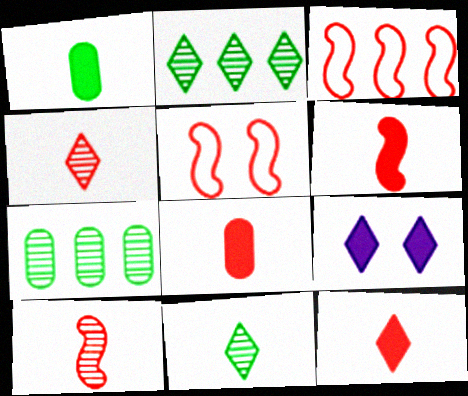[[6, 8, 12]]